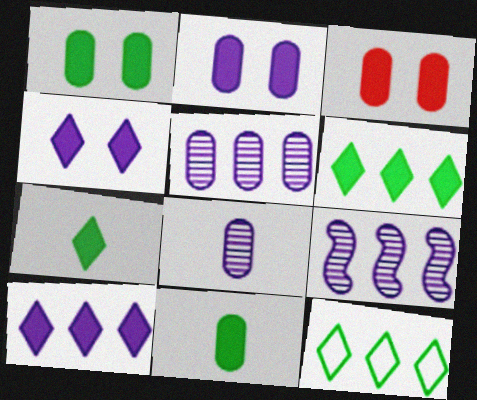[[1, 2, 3]]